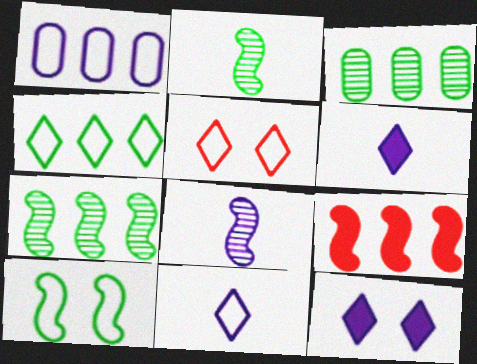[[1, 8, 12], 
[4, 5, 11], 
[8, 9, 10]]